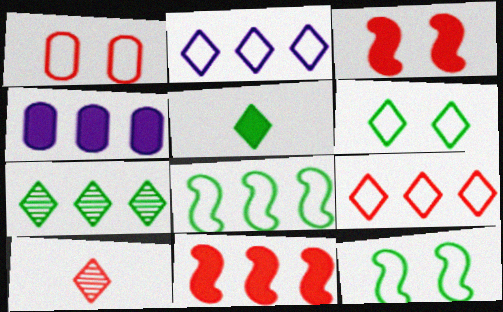[[1, 10, 11], 
[3, 4, 5], 
[4, 10, 12], 
[5, 6, 7]]